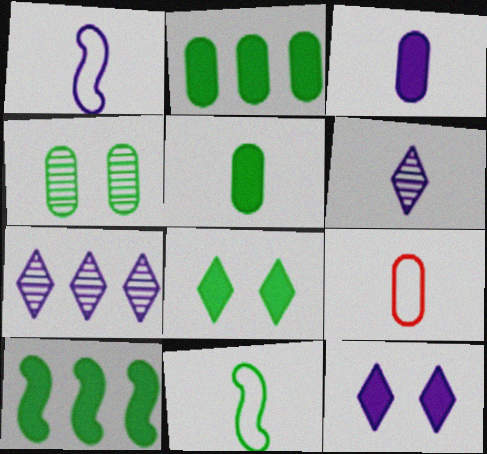[[1, 3, 6], 
[5, 8, 10]]